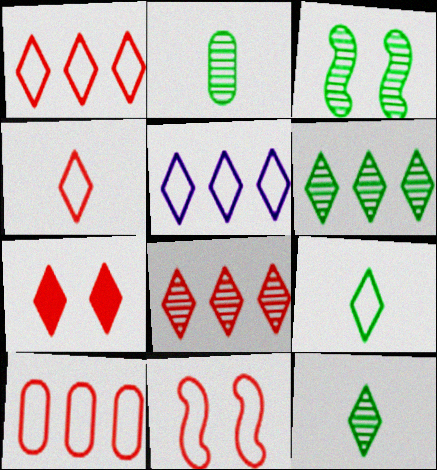[[2, 3, 6], 
[4, 7, 8], 
[4, 10, 11], 
[5, 7, 12]]